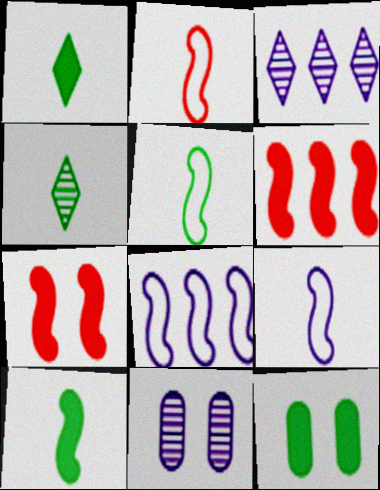[[2, 3, 12], 
[2, 5, 9]]